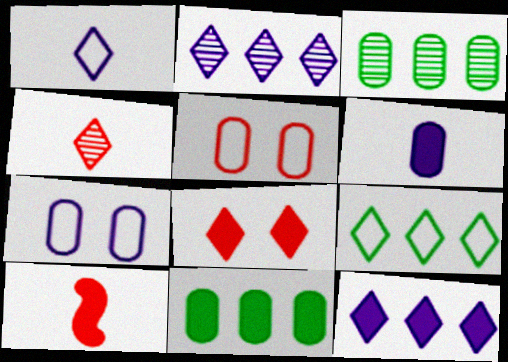[[3, 5, 6]]